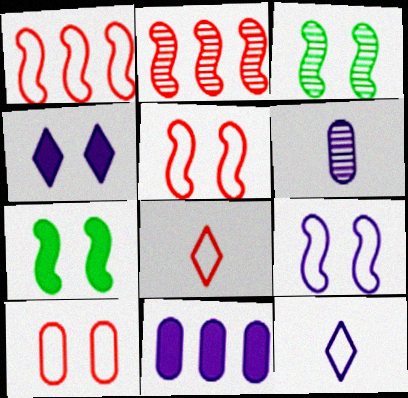[[1, 8, 10], 
[3, 4, 10], 
[3, 8, 11]]